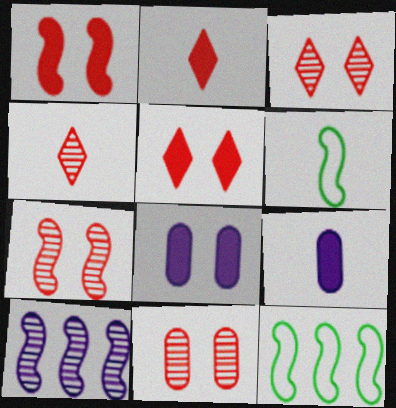[[1, 6, 10], 
[3, 7, 11], 
[3, 9, 12], 
[4, 6, 9], 
[4, 8, 12]]